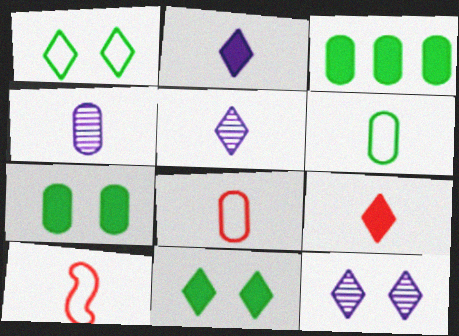[[3, 10, 12]]